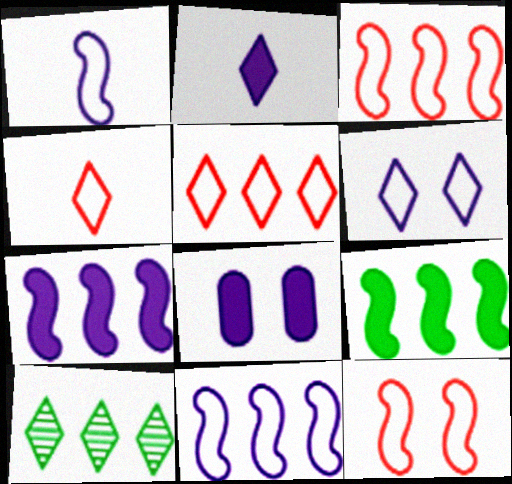[[2, 7, 8]]